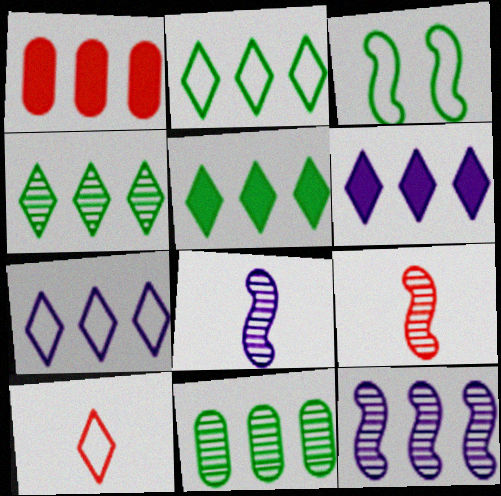[[1, 2, 12], 
[2, 4, 5]]